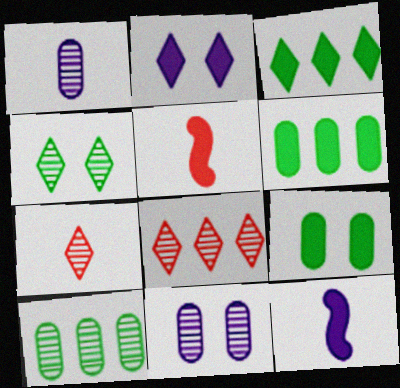[[2, 5, 6]]